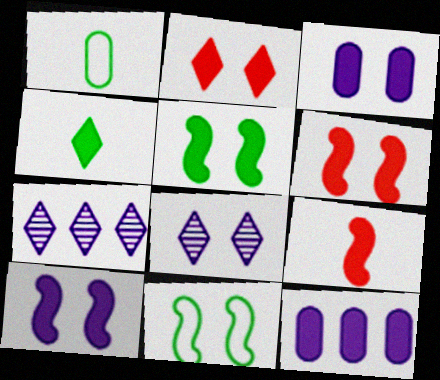[[1, 6, 7], 
[2, 3, 5], 
[4, 6, 12], 
[5, 6, 10]]